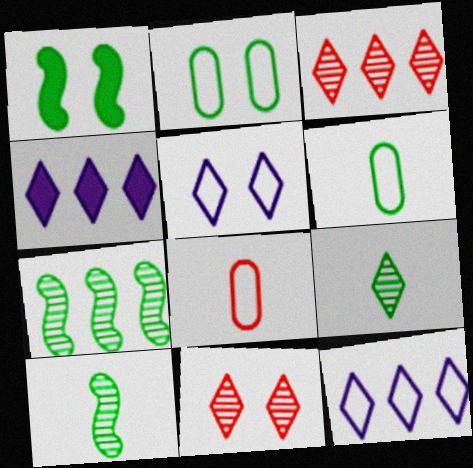[]